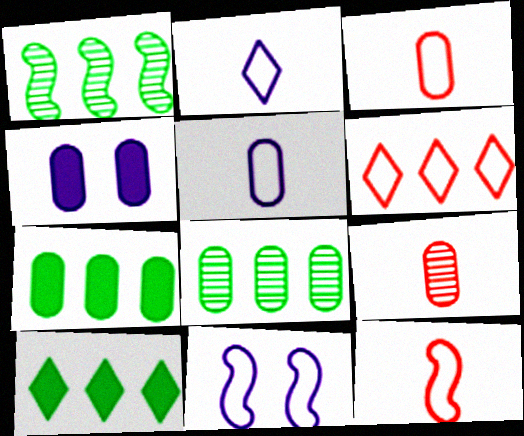[[3, 4, 8], 
[9, 10, 11]]